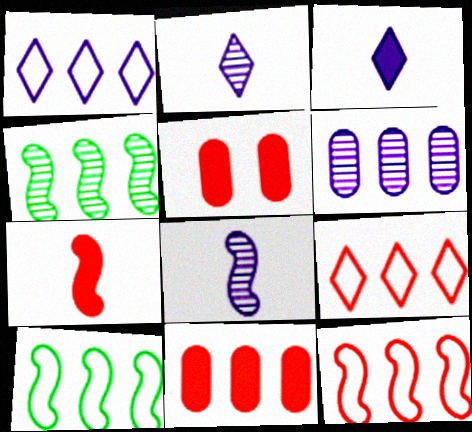[[1, 4, 11], 
[2, 5, 10]]